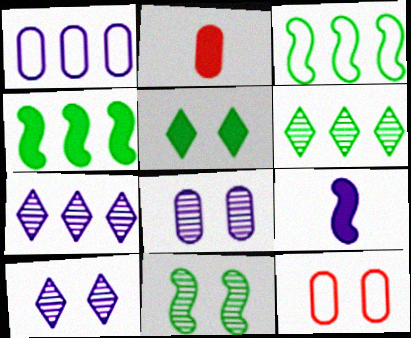[[1, 9, 10], 
[2, 3, 10], 
[6, 9, 12]]